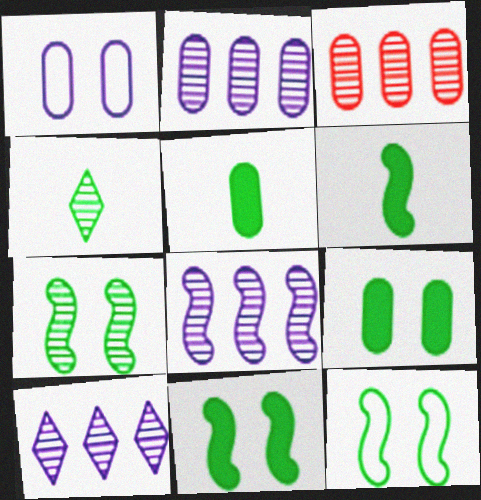[[1, 3, 5], 
[2, 8, 10], 
[7, 11, 12]]